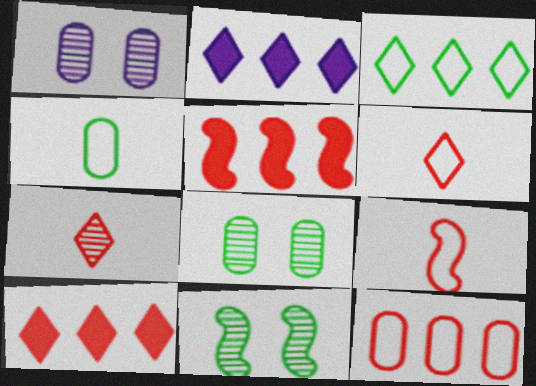[[2, 8, 9]]